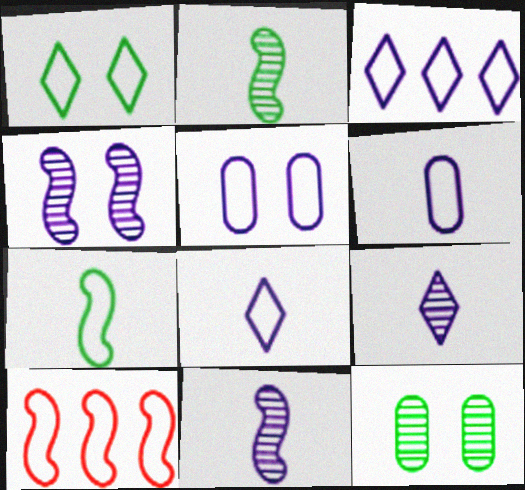[[1, 6, 10]]